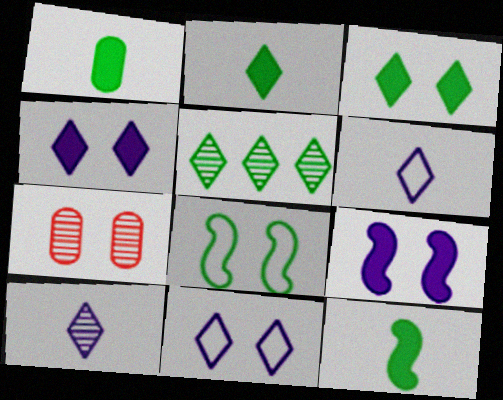[[1, 2, 12], 
[1, 5, 8], 
[4, 7, 8]]